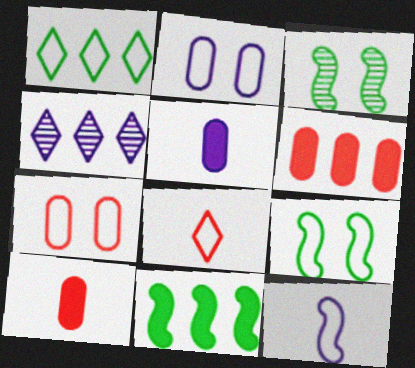[[1, 7, 12], 
[4, 9, 10]]